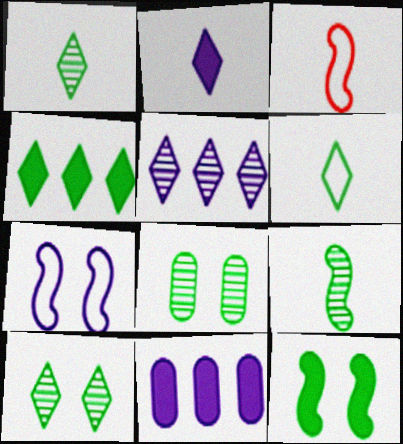[[3, 10, 11], 
[4, 6, 10]]